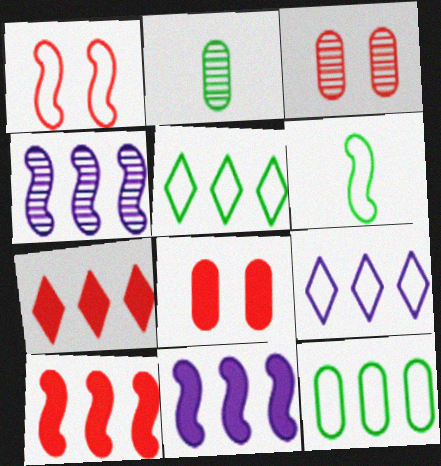[[4, 7, 12]]